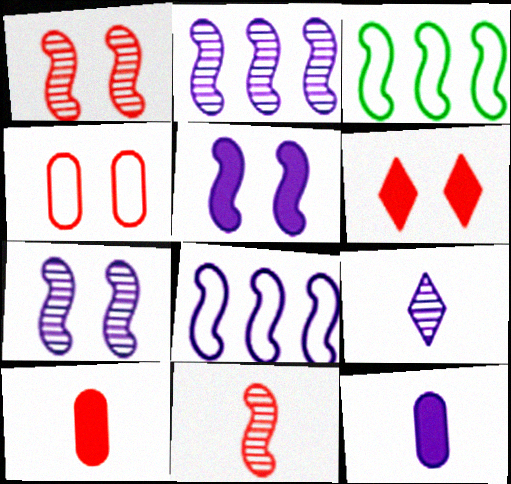[[1, 4, 6], 
[3, 5, 11]]